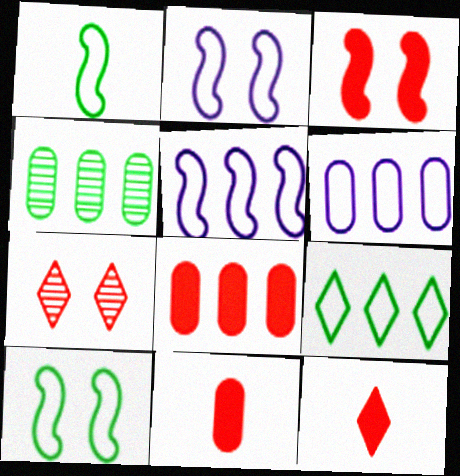[[2, 4, 12], 
[3, 8, 12], 
[4, 6, 8]]